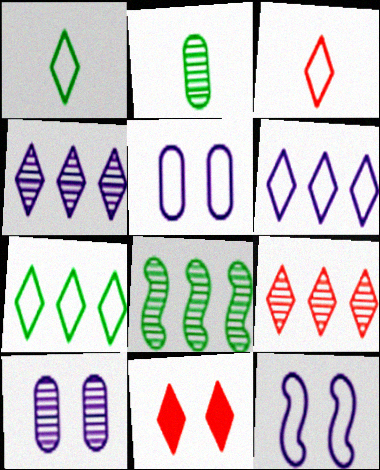[[1, 4, 11], 
[3, 9, 11]]